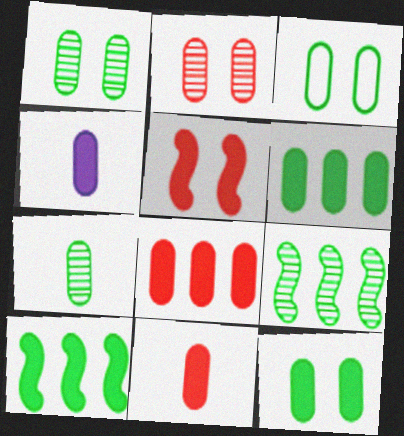[[1, 3, 12], 
[3, 6, 7], 
[4, 8, 12]]